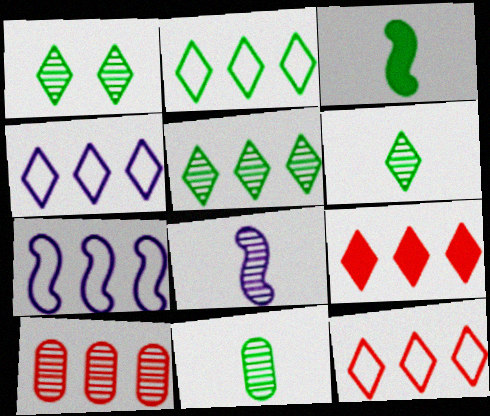[[1, 5, 6], 
[1, 8, 10], 
[2, 4, 12], 
[4, 5, 9]]